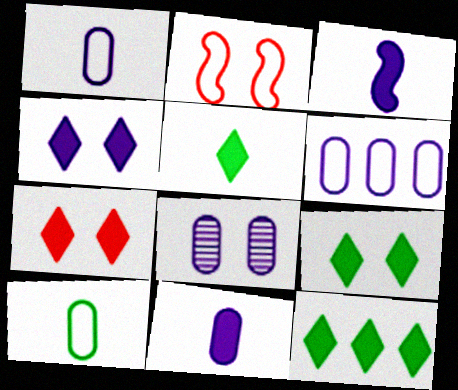[[2, 8, 9], 
[4, 7, 9], 
[5, 9, 12], 
[6, 8, 11]]